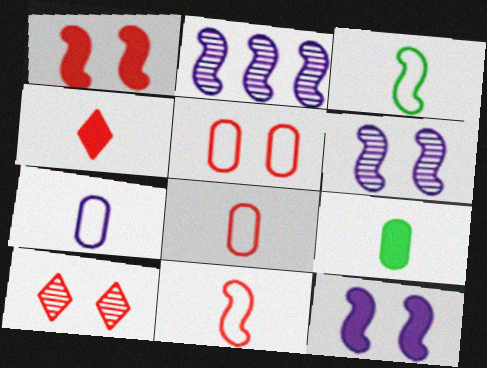[[1, 2, 3], 
[1, 5, 10]]